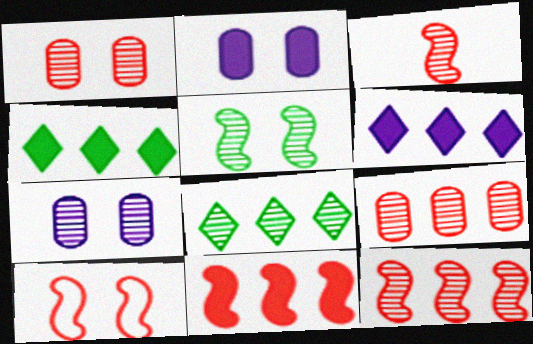[[3, 7, 8], 
[3, 10, 11]]